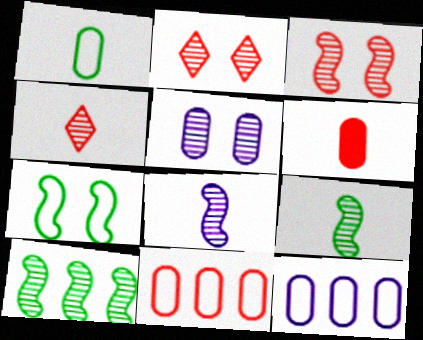[[3, 8, 10], 
[4, 5, 10]]